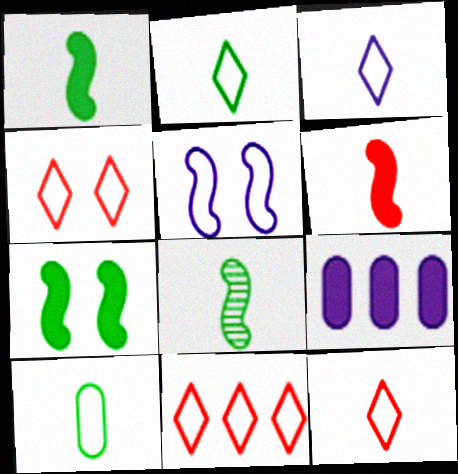[[2, 3, 12], 
[4, 8, 9], 
[4, 11, 12], 
[5, 10, 11]]